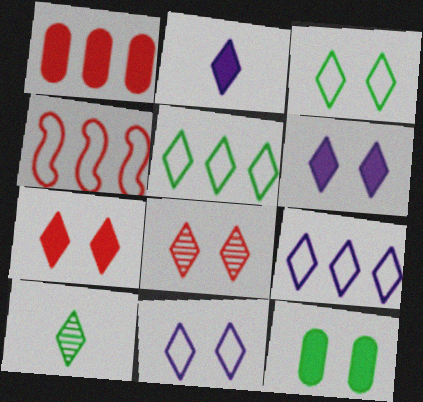[[2, 5, 8], 
[3, 6, 8], 
[7, 9, 10]]